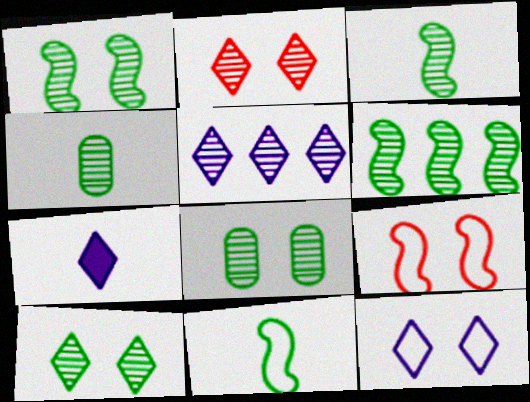[[1, 3, 6], 
[1, 8, 10], 
[4, 6, 10], 
[5, 7, 12]]